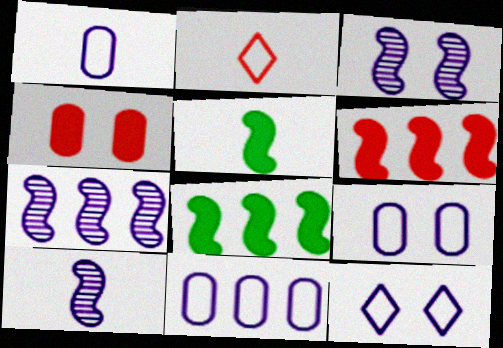[[1, 9, 11], 
[3, 7, 10]]